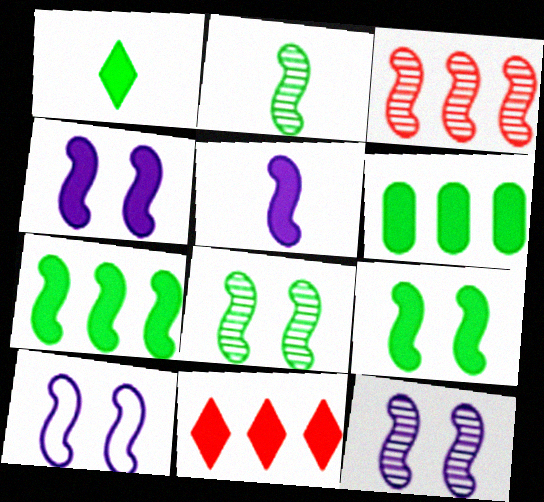[[1, 6, 9], 
[2, 3, 12], 
[4, 10, 12]]